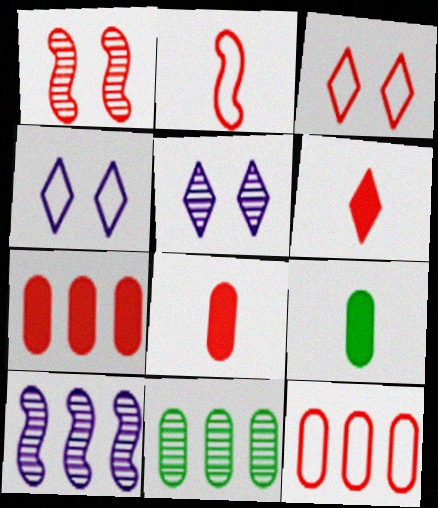[[1, 6, 12], 
[2, 3, 12], 
[3, 9, 10]]